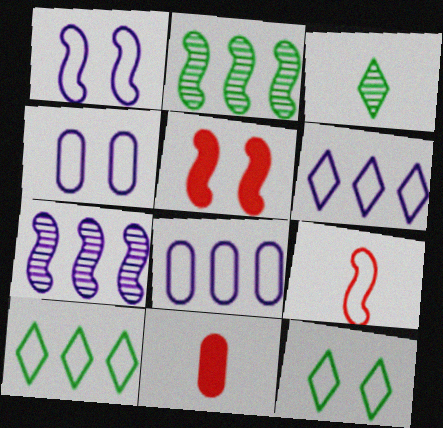[[3, 5, 8], 
[4, 9, 10], 
[7, 11, 12], 
[8, 9, 12]]